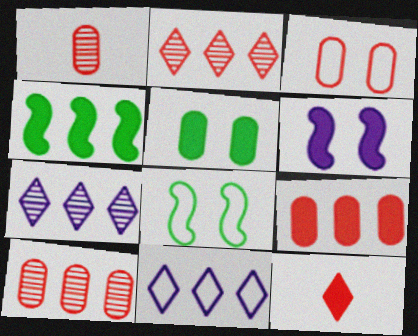[[1, 3, 9], 
[4, 10, 11]]